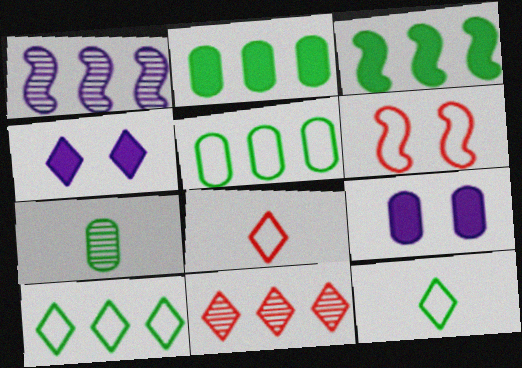[[4, 11, 12]]